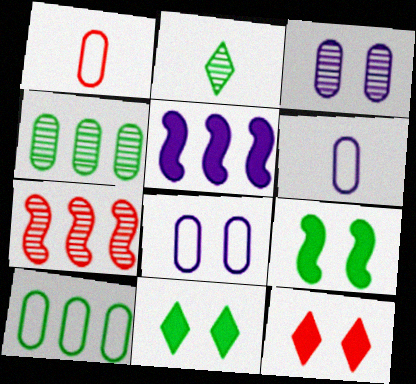[[1, 7, 12], 
[1, 8, 10], 
[2, 3, 7], 
[2, 9, 10], 
[6, 7, 11]]